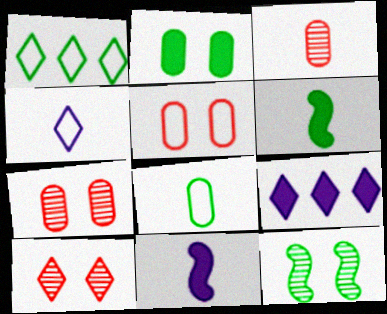[[1, 7, 11], 
[3, 4, 6]]